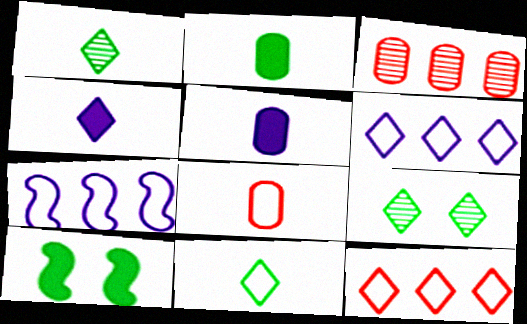[[4, 9, 12]]